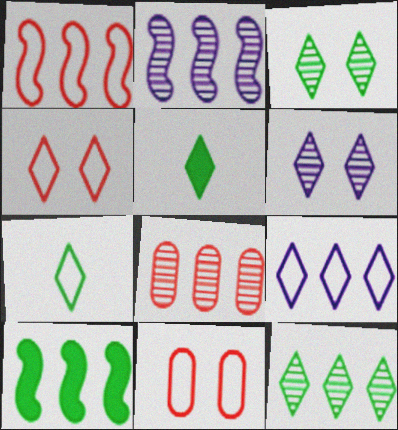[[1, 2, 10], 
[2, 5, 11], 
[2, 8, 12], 
[4, 7, 9], 
[8, 9, 10]]